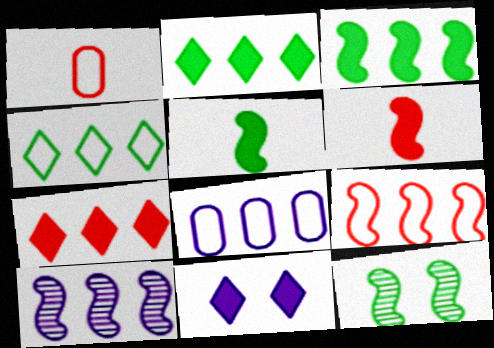[[3, 9, 10], 
[4, 8, 9]]